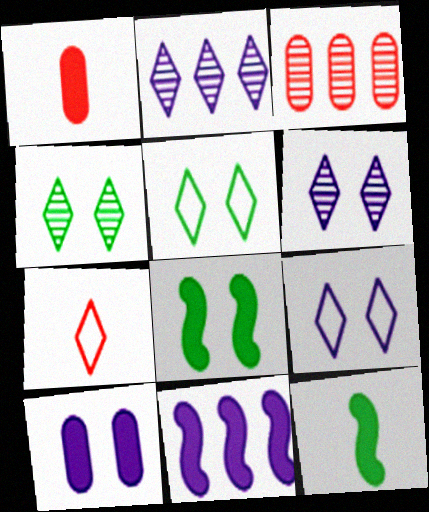[[3, 9, 12]]